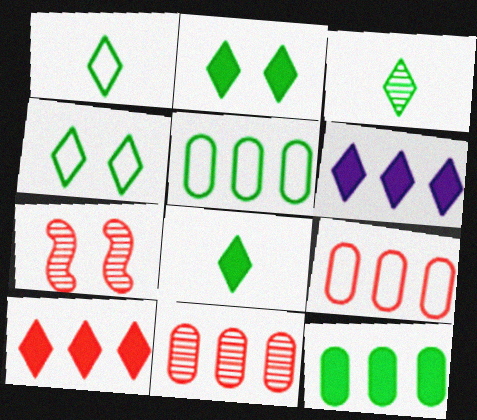[[1, 3, 8]]